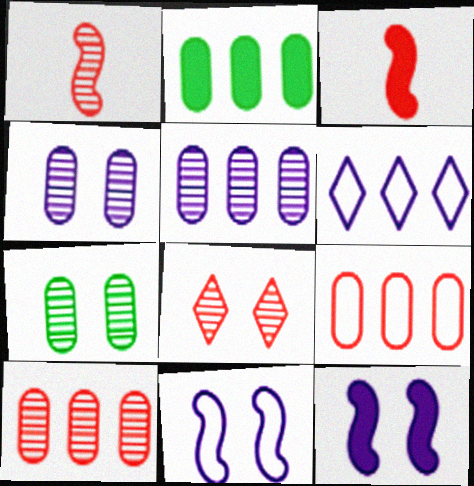[[1, 8, 10], 
[2, 5, 9], 
[3, 6, 7], 
[3, 8, 9]]